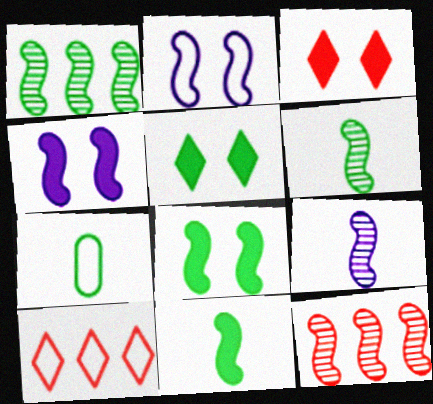[[1, 5, 7], 
[2, 7, 10], 
[2, 11, 12]]